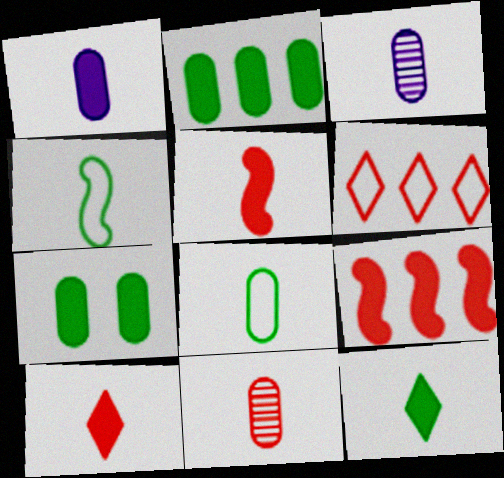[[1, 5, 12], 
[1, 8, 11], 
[3, 4, 10]]